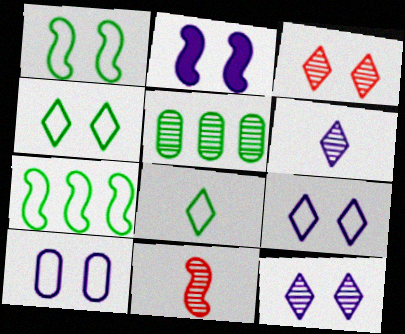[[2, 7, 11], 
[2, 10, 12], 
[5, 11, 12]]